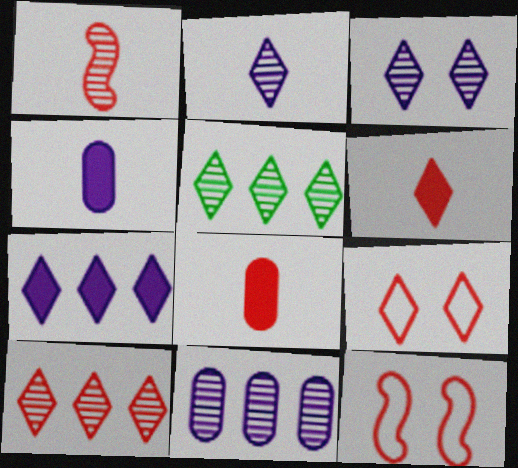[[4, 5, 12], 
[6, 9, 10], 
[8, 10, 12]]